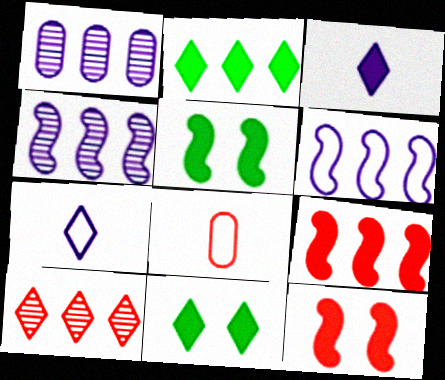[[4, 8, 11], 
[7, 10, 11], 
[8, 10, 12]]